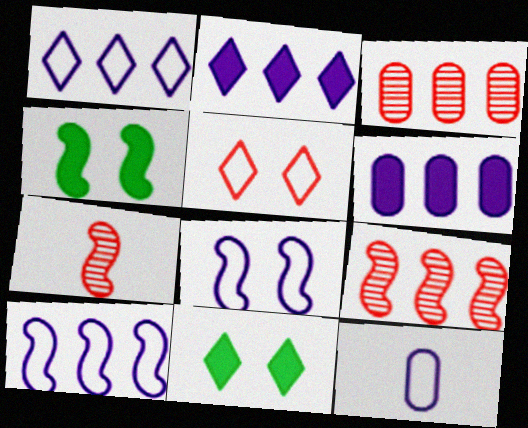[[1, 8, 12], 
[4, 7, 10], 
[9, 11, 12]]